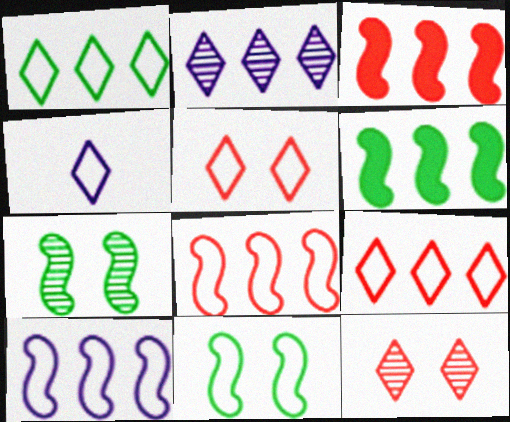[[1, 4, 5]]